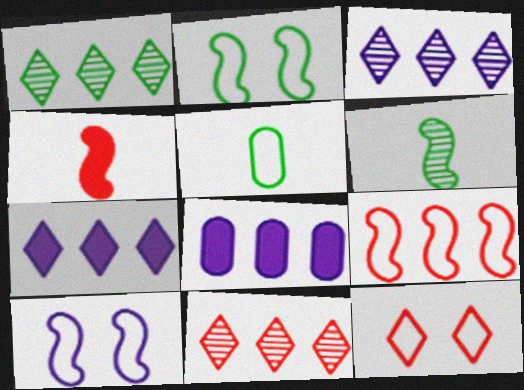[[1, 3, 11], 
[1, 8, 9], 
[6, 8, 12]]